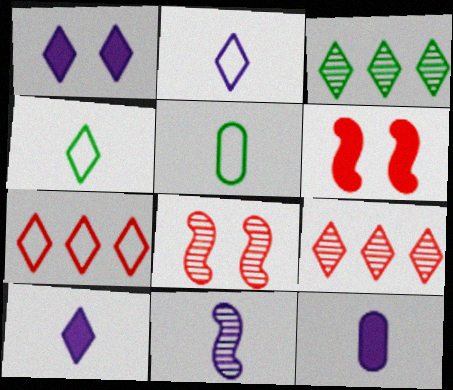[[1, 4, 9], 
[2, 11, 12]]